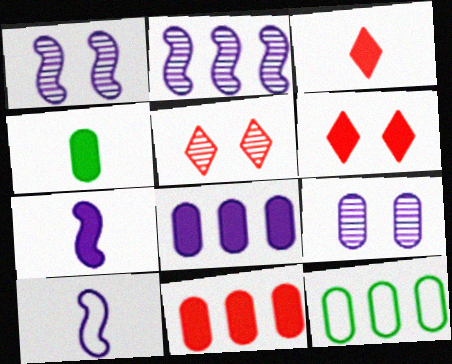[[1, 3, 12], 
[3, 4, 7], 
[5, 7, 12]]